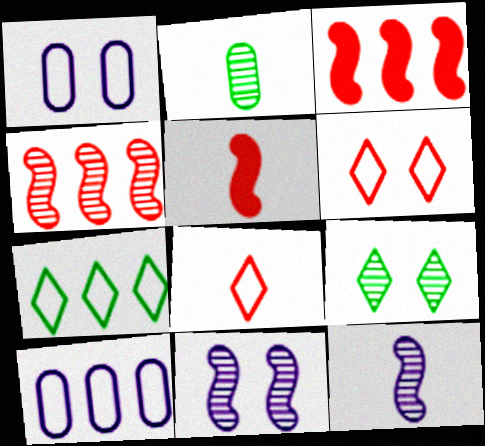[[5, 9, 10]]